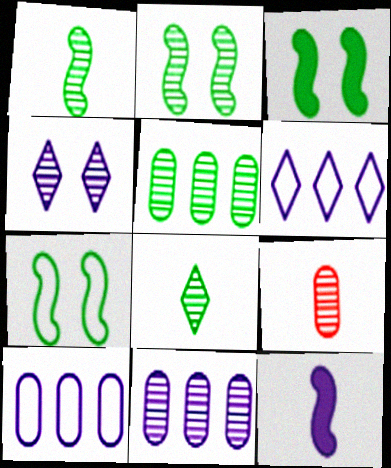[[2, 3, 7], 
[2, 5, 8], 
[3, 6, 9], 
[4, 10, 12]]